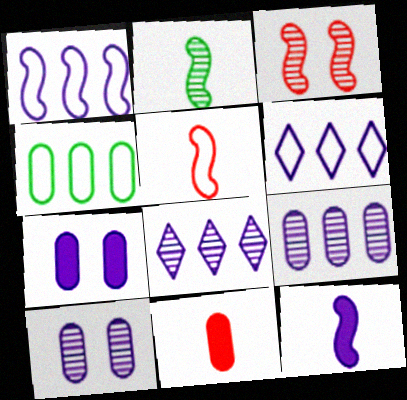[[2, 5, 12], 
[4, 10, 11], 
[6, 10, 12]]